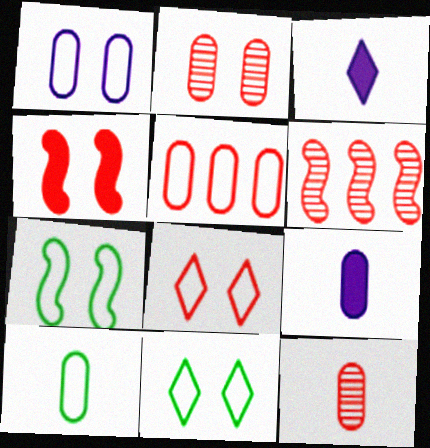[[1, 5, 10], 
[1, 7, 8], 
[2, 4, 8], 
[6, 9, 11], 
[9, 10, 12]]